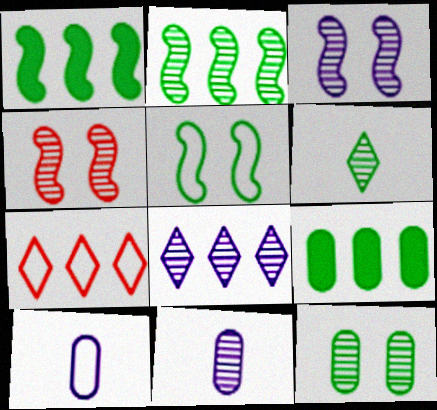[[2, 6, 12], 
[3, 8, 11], 
[5, 6, 9], 
[5, 7, 10]]